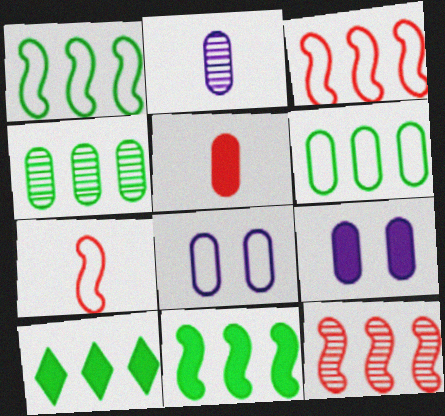[[1, 4, 10], 
[4, 5, 8]]